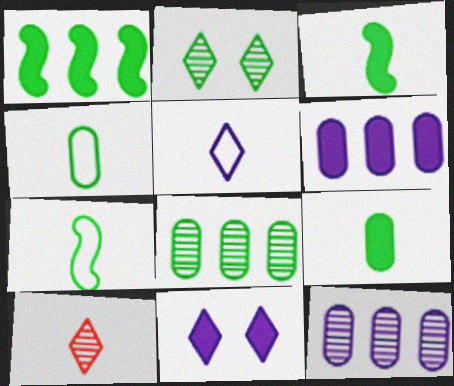[[1, 2, 4]]